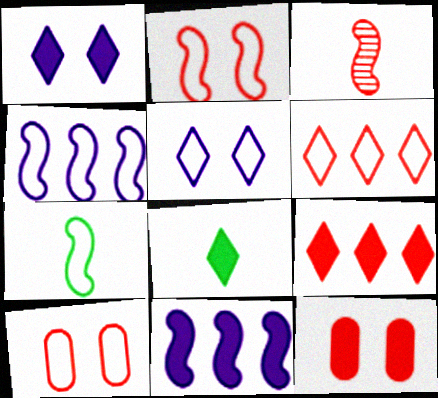[[1, 8, 9], 
[2, 4, 7], 
[3, 6, 12], 
[3, 9, 10], 
[8, 11, 12]]